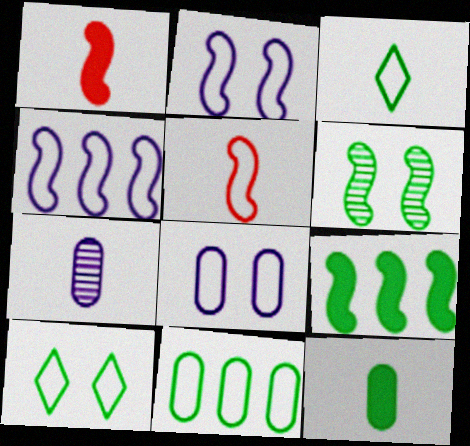[[1, 3, 7], 
[1, 4, 6]]